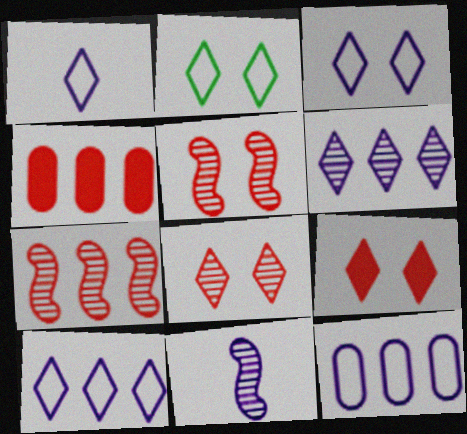[[1, 3, 10], 
[2, 4, 11]]